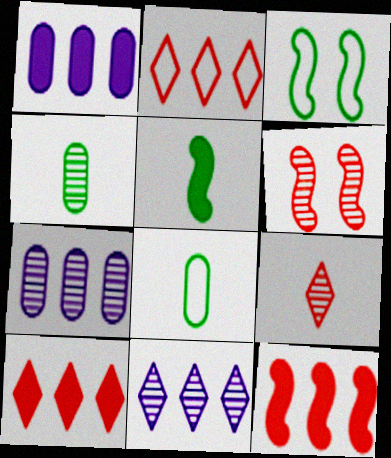[[1, 3, 9], 
[4, 6, 11]]